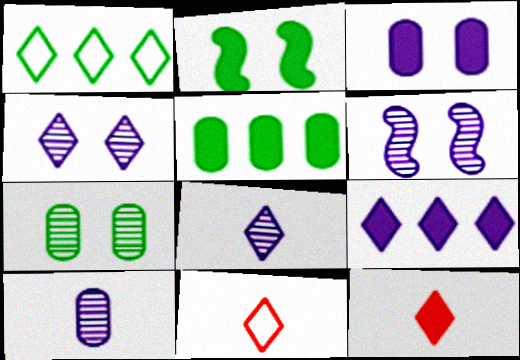[[1, 4, 12], 
[5, 6, 11]]